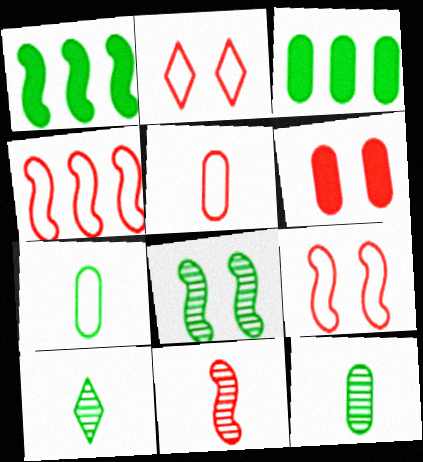[[2, 4, 5]]